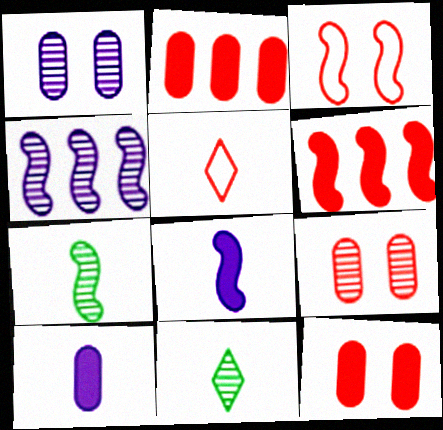[[4, 9, 11], 
[5, 6, 9], 
[5, 7, 10]]